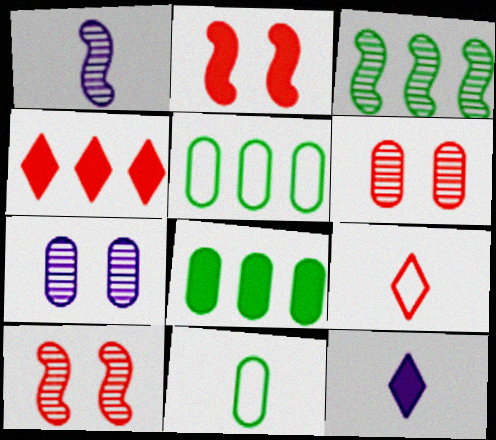[[1, 3, 10], 
[2, 8, 12], 
[5, 10, 12]]